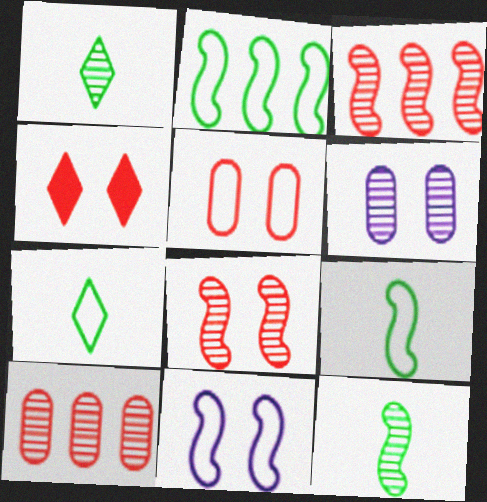[[1, 3, 6], 
[4, 5, 8]]